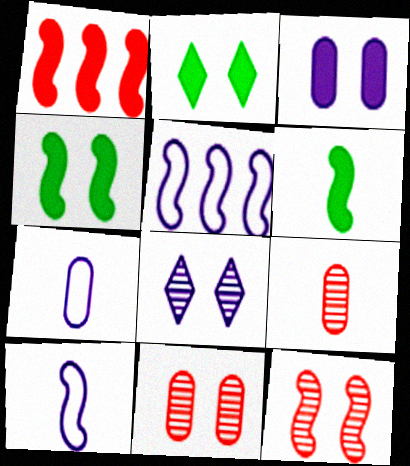[[2, 5, 9], 
[5, 6, 12]]